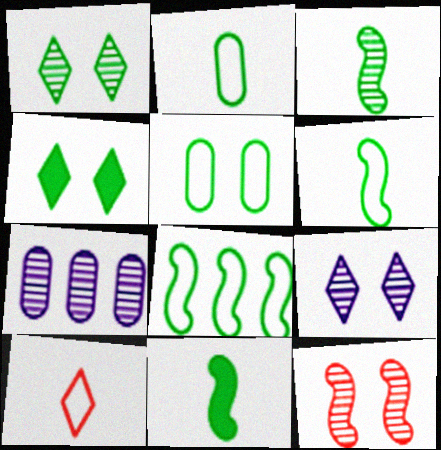[[3, 6, 11]]